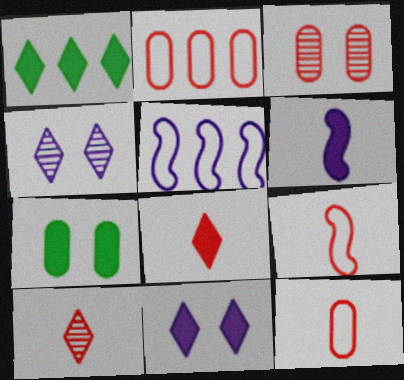[[1, 8, 11], 
[5, 7, 10]]